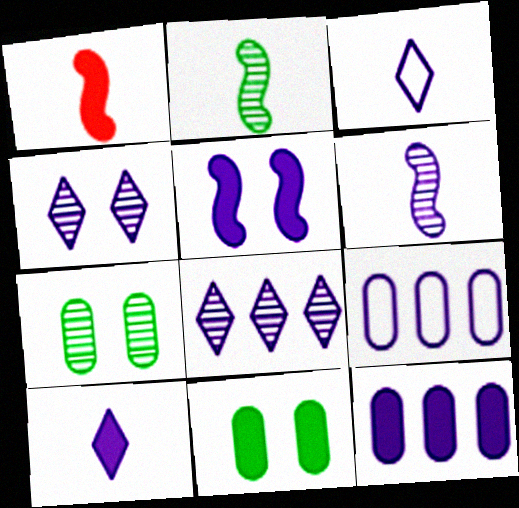[[5, 10, 12]]